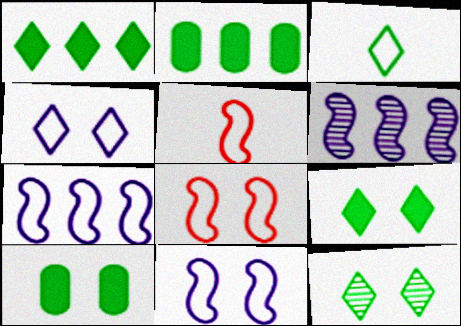[[1, 3, 12]]